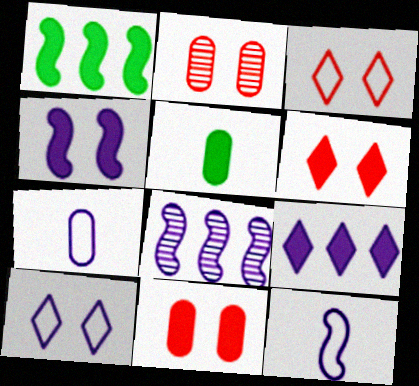[[3, 5, 8], 
[4, 8, 12]]